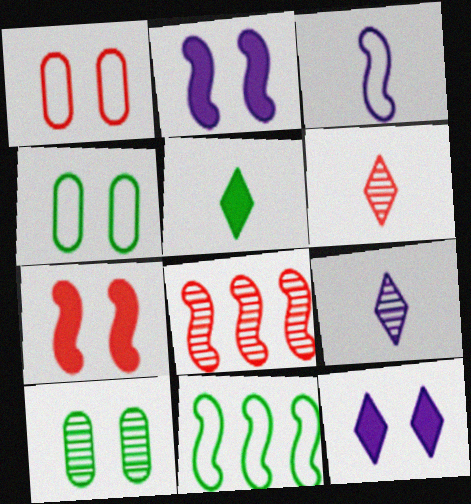[[5, 10, 11], 
[8, 9, 10]]